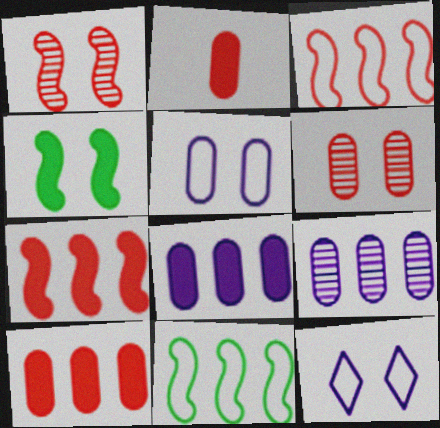[[4, 6, 12]]